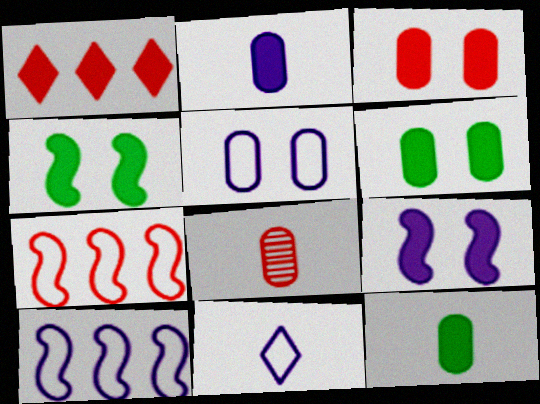[[1, 2, 4], 
[1, 9, 12], 
[5, 10, 11]]